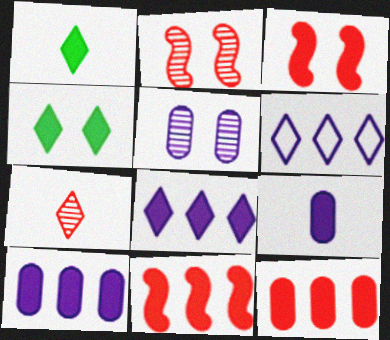[[1, 3, 10], 
[4, 6, 7], 
[4, 9, 11]]